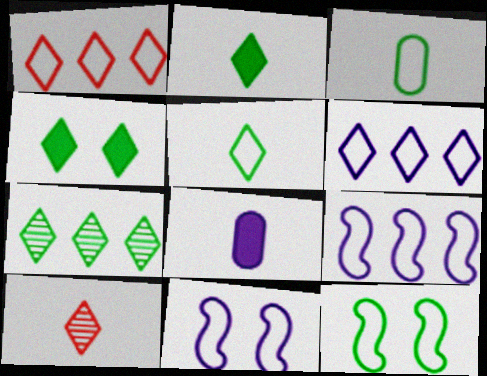[[1, 3, 11], 
[4, 5, 7], 
[4, 6, 10]]